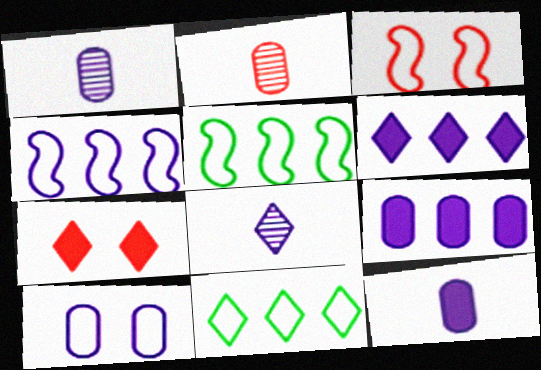[[1, 5, 7], 
[1, 9, 10], 
[7, 8, 11]]